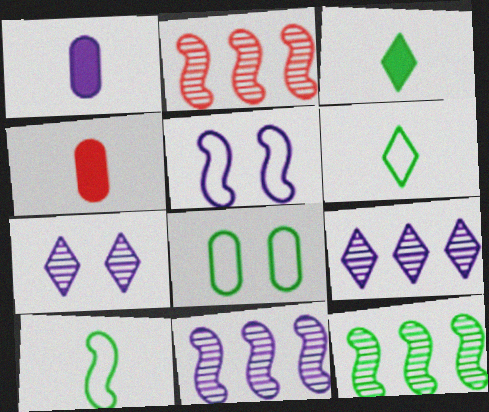[[1, 5, 9], 
[2, 11, 12], 
[3, 8, 12]]